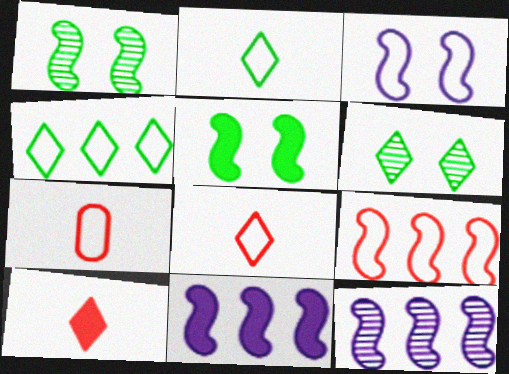[[3, 4, 7], 
[6, 7, 11]]